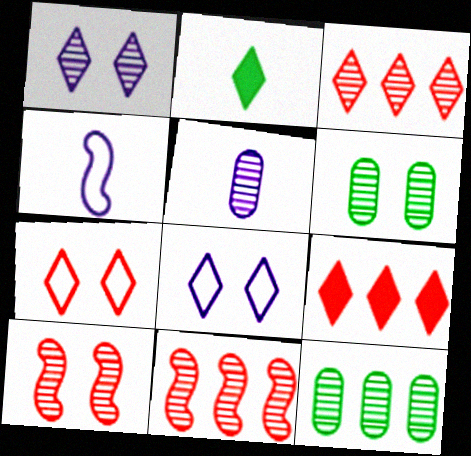[[1, 6, 10], 
[2, 3, 8], 
[4, 6, 9]]